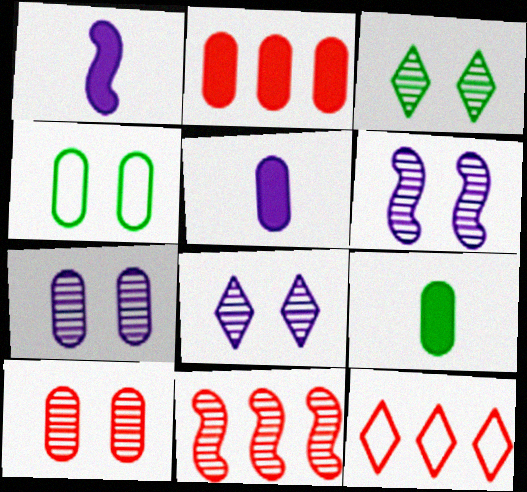[[2, 11, 12], 
[3, 6, 10], 
[6, 7, 8], 
[6, 9, 12]]